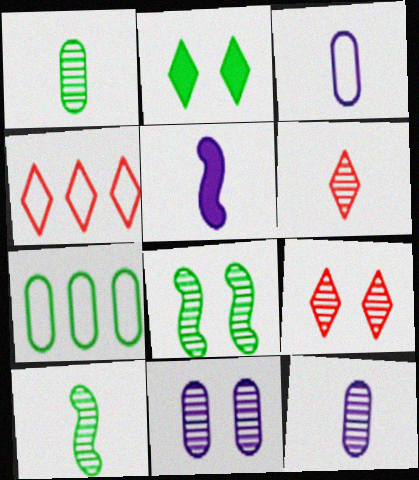[[2, 7, 10], 
[5, 7, 9], 
[6, 10, 12], 
[8, 9, 11]]